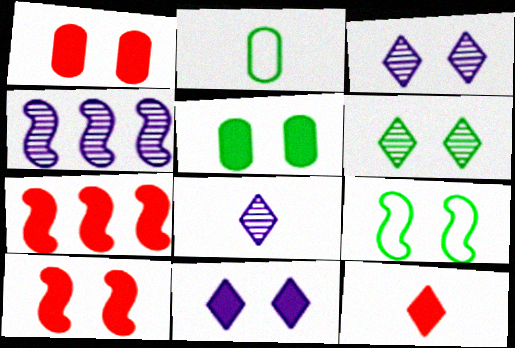[[1, 3, 9], 
[1, 7, 12], 
[2, 3, 7], 
[5, 6, 9], 
[5, 10, 11]]